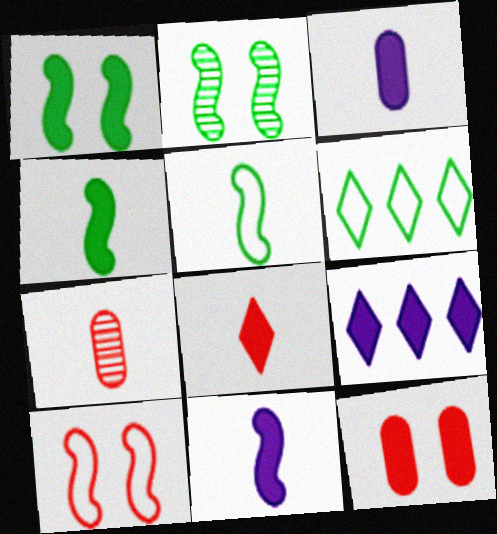[[3, 4, 8], 
[4, 9, 12]]